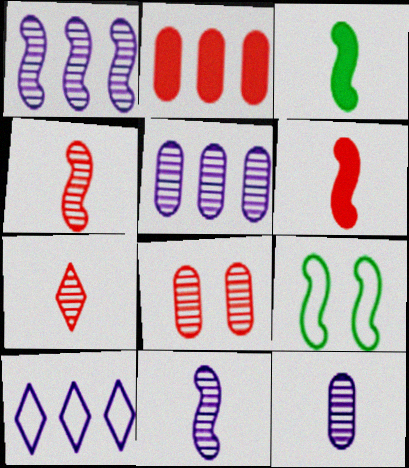[[1, 6, 9], 
[3, 8, 10]]